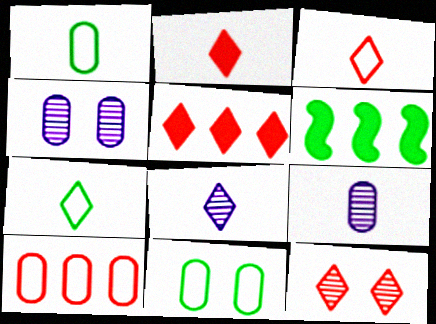[[2, 7, 8], 
[3, 4, 6], 
[3, 5, 12]]